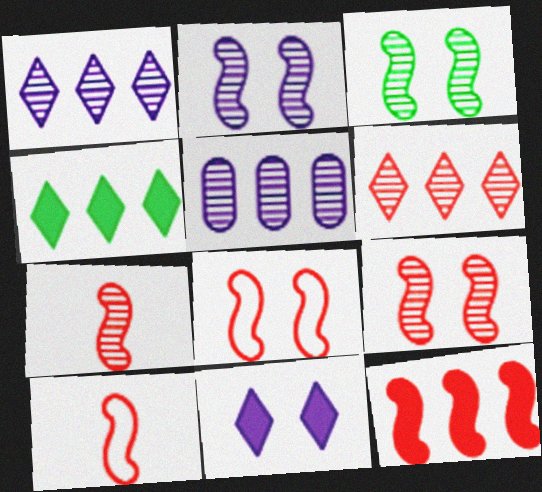[[2, 3, 9], 
[7, 8, 12], 
[9, 10, 12]]